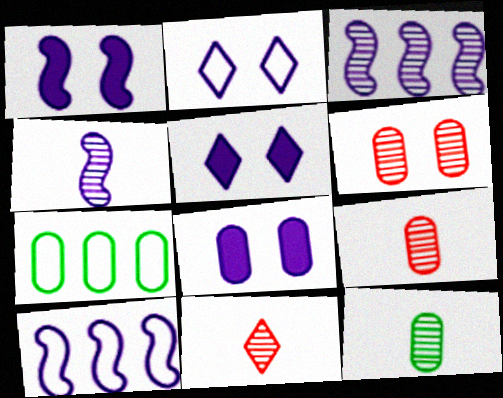[[1, 4, 10], 
[1, 5, 8], 
[1, 7, 11], 
[4, 11, 12], 
[7, 8, 9]]